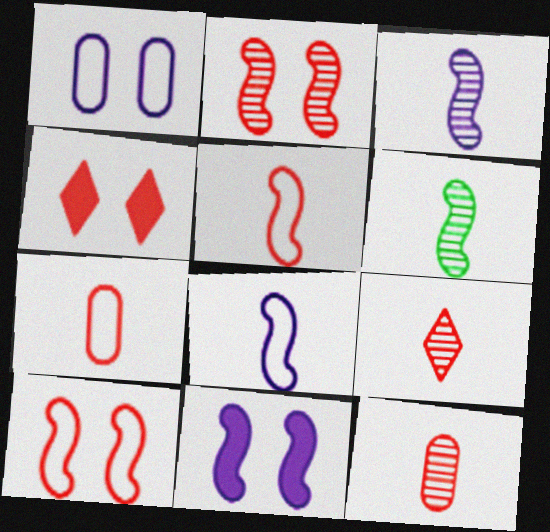[]